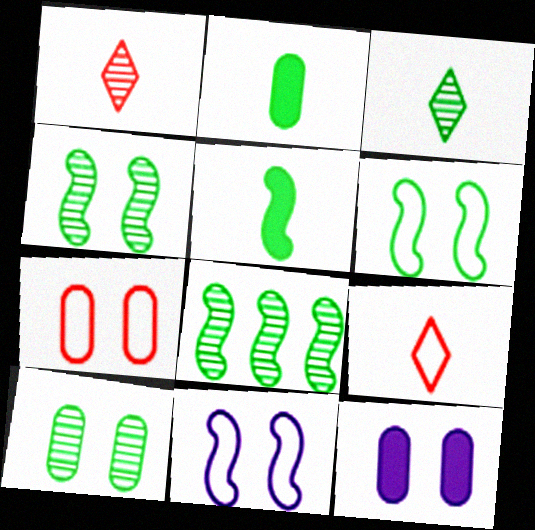[[3, 8, 10], 
[5, 6, 8], 
[7, 10, 12], 
[8, 9, 12]]